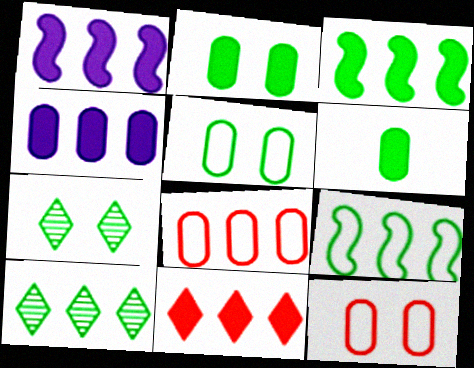[[1, 8, 10], 
[3, 4, 11], 
[6, 7, 9]]